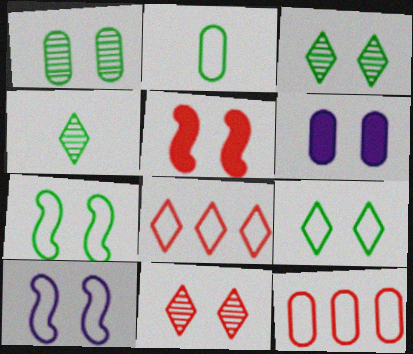[[2, 8, 10], 
[6, 7, 11]]